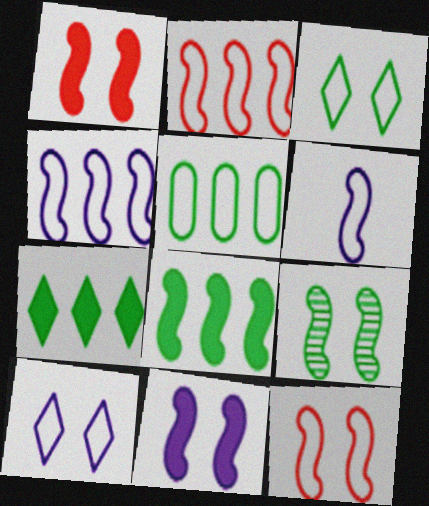[[9, 11, 12]]